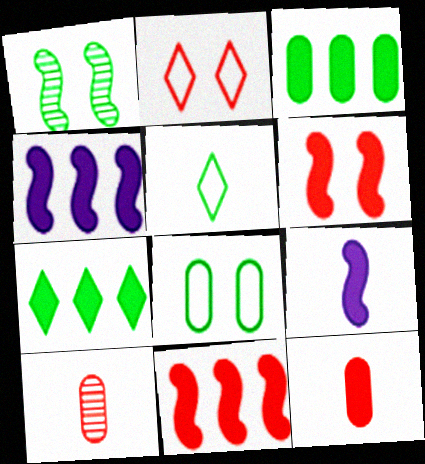[[1, 3, 5], 
[2, 10, 11], 
[5, 9, 10]]